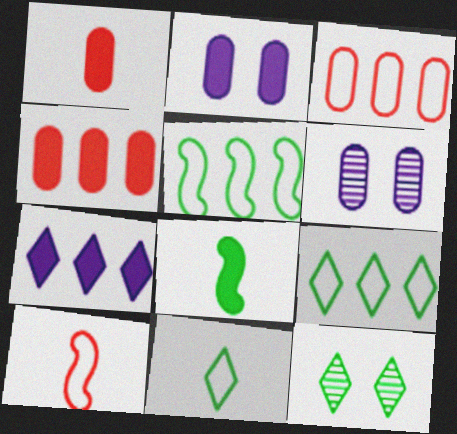[]